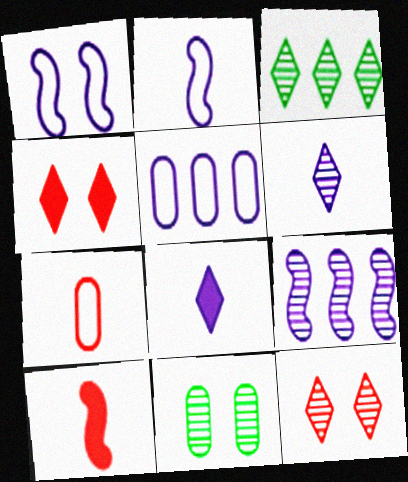[[1, 4, 11], 
[3, 6, 12]]